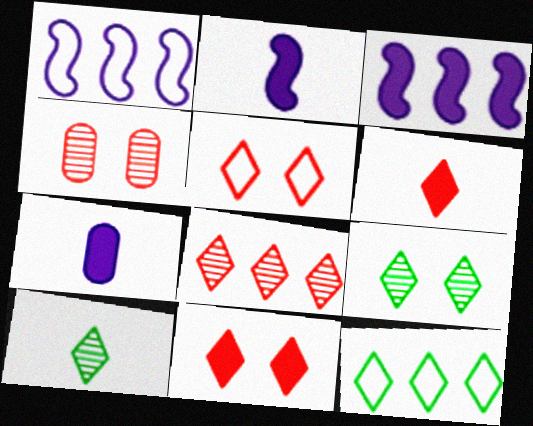[[2, 4, 12], 
[5, 6, 8]]